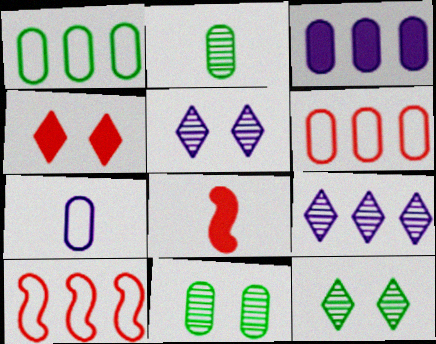[[1, 5, 8]]